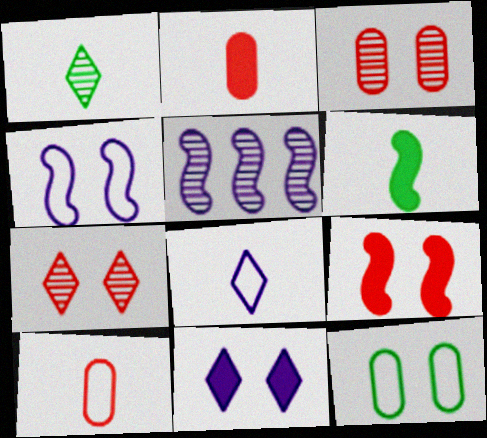[[1, 3, 5]]